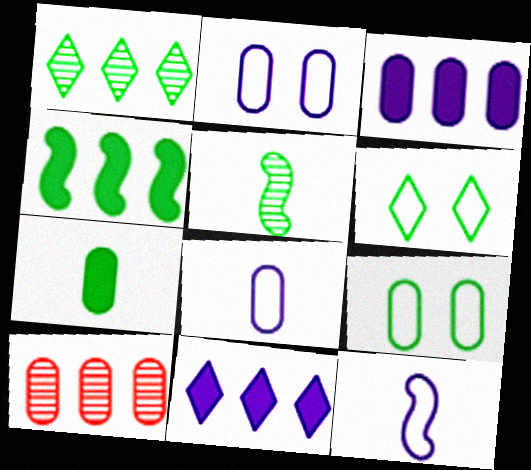[[2, 7, 10]]